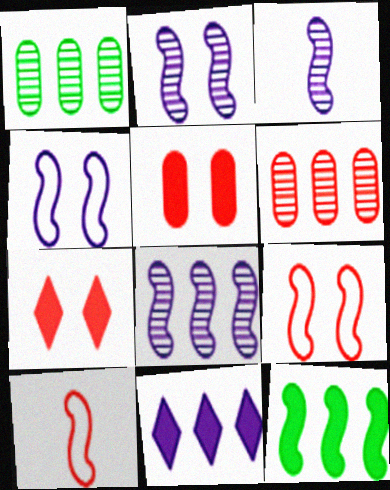[[2, 3, 8], 
[2, 10, 12], 
[3, 9, 12], 
[6, 7, 10]]